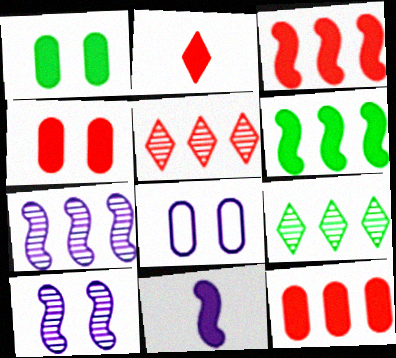[[2, 3, 4]]